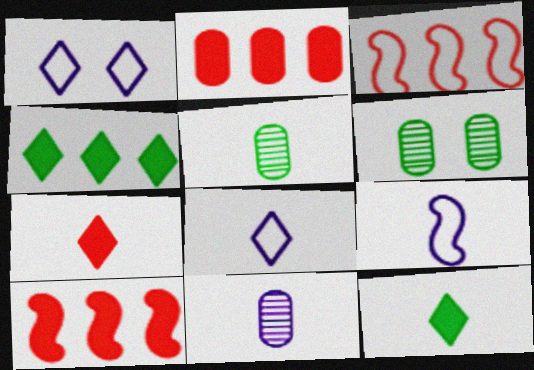[[1, 5, 10], 
[5, 7, 9], 
[6, 8, 10]]